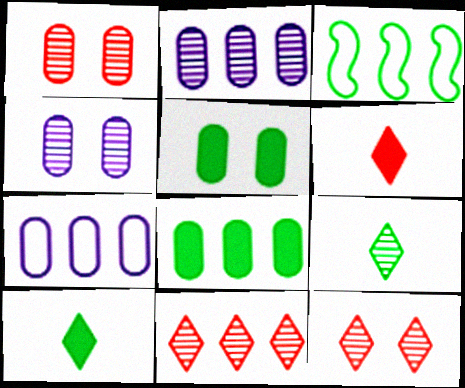[[3, 4, 6], 
[3, 5, 9]]